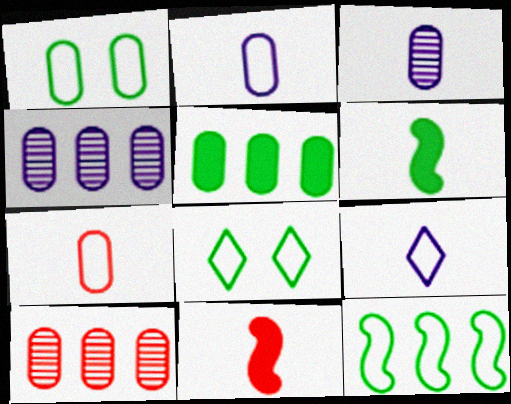[[4, 8, 11]]